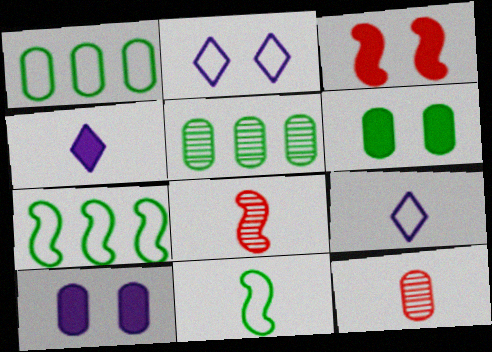[[1, 10, 12], 
[3, 5, 9], 
[4, 11, 12]]